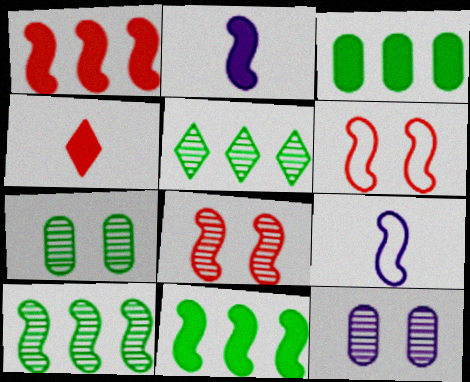[[2, 6, 10], 
[8, 9, 11]]